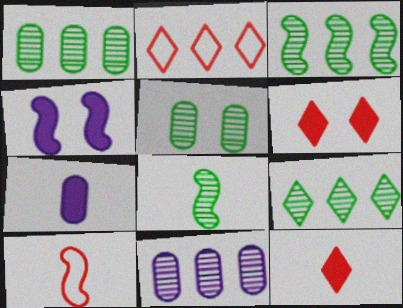[[1, 3, 9], 
[3, 4, 10], 
[5, 8, 9]]